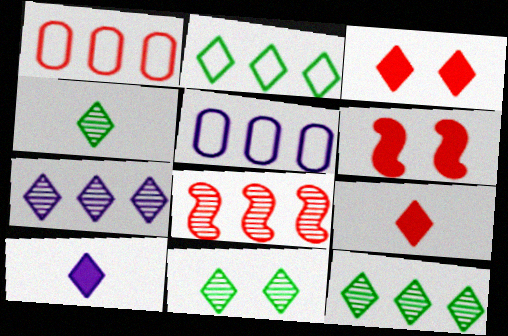[[4, 5, 6], 
[4, 11, 12]]